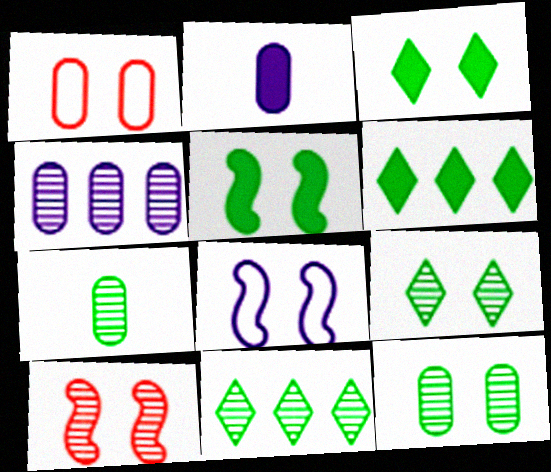[[5, 8, 10]]